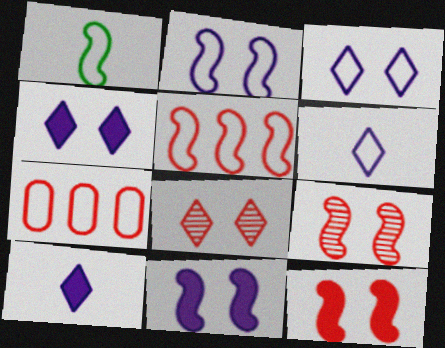[[1, 2, 5], 
[1, 3, 7]]